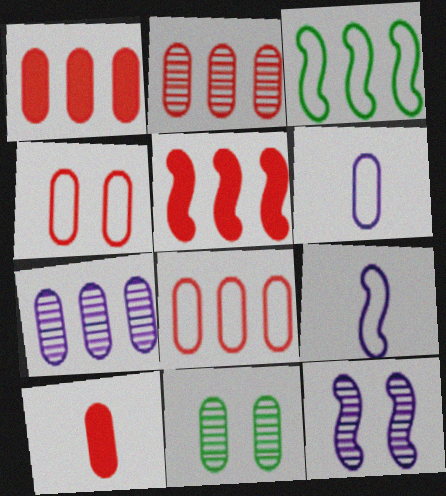[[1, 2, 8], 
[1, 6, 11], 
[2, 4, 10]]